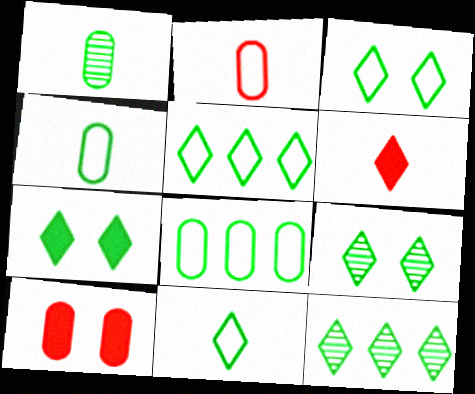[[3, 5, 11], 
[3, 7, 9], 
[7, 11, 12]]